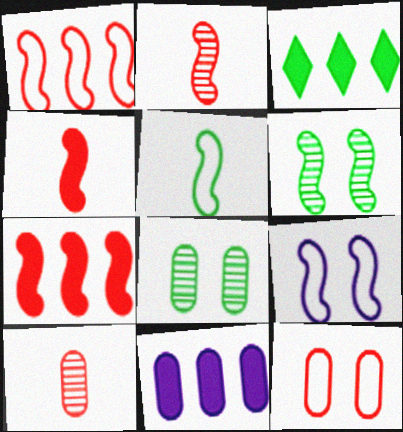[[1, 5, 9], 
[3, 5, 8], 
[3, 7, 11], 
[3, 9, 10]]